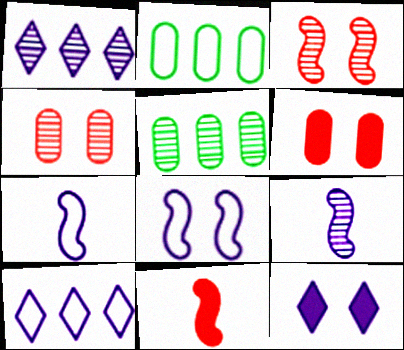[]